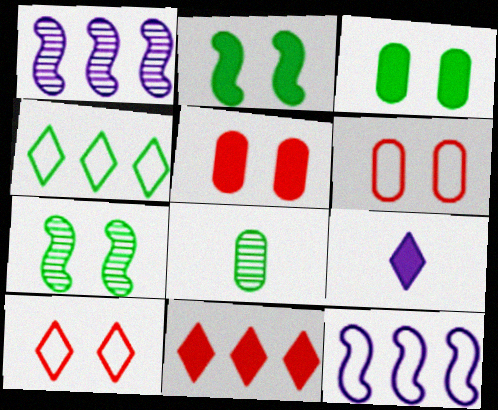[[2, 4, 8]]